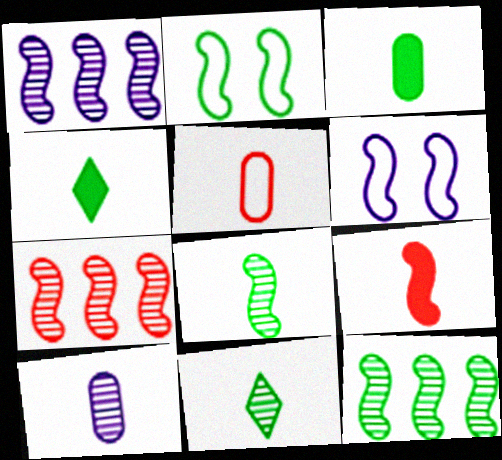[[1, 2, 9], 
[1, 7, 12], 
[3, 5, 10], 
[6, 9, 12]]